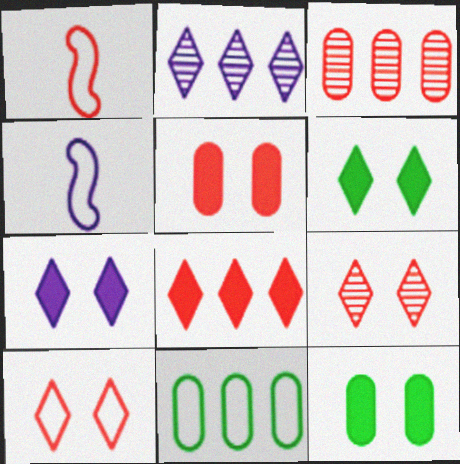[[1, 2, 12], 
[3, 4, 6], 
[4, 10, 11]]